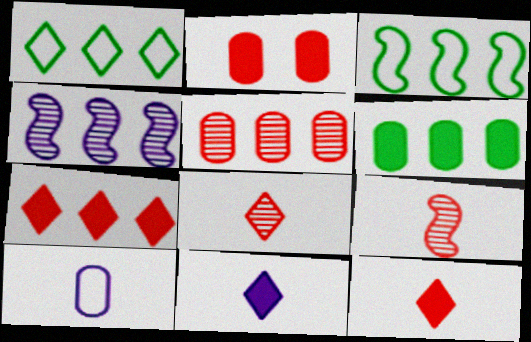[]